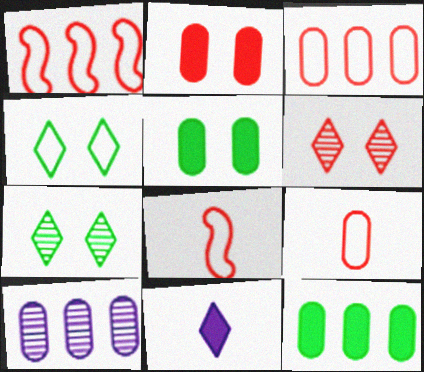[[3, 10, 12], 
[5, 9, 10]]